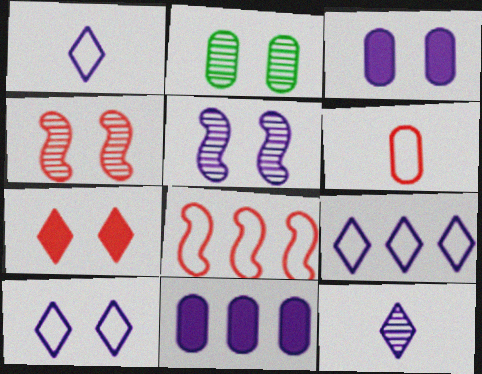[[1, 5, 11], 
[1, 9, 10], 
[2, 6, 11], 
[3, 5, 10]]